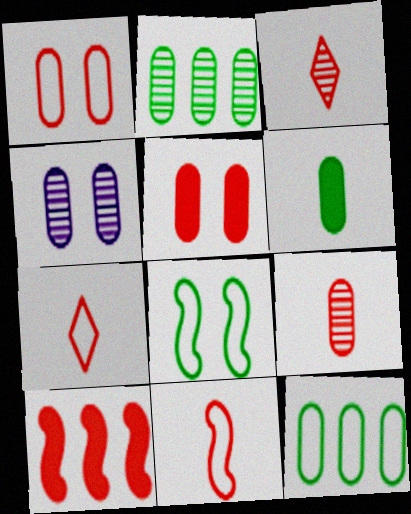[[1, 3, 10], 
[2, 4, 9]]